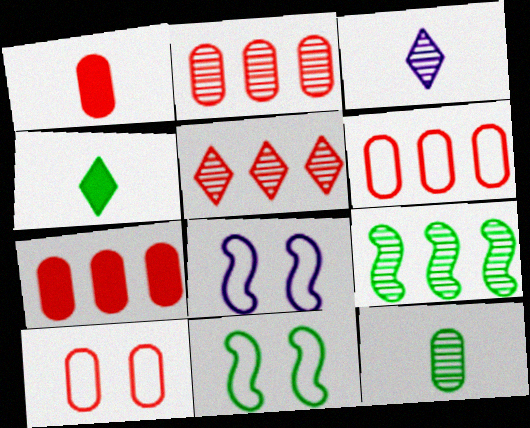[[1, 2, 10], 
[2, 4, 8], 
[2, 6, 7], 
[3, 7, 11]]